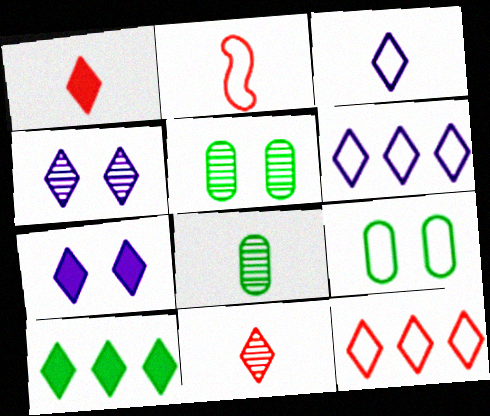[[1, 7, 10], 
[2, 6, 9]]